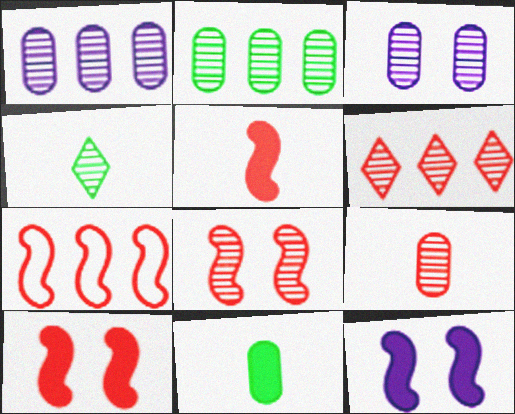[[1, 4, 8], 
[2, 3, 9], 
[5, 7, 8], 
[6, 8, 9]]